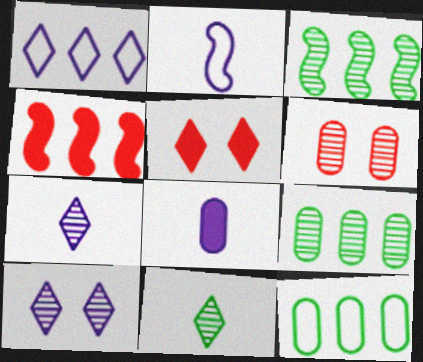[[1, 4, 9], 
[1, 5, 11], 
[2, 5, 9], 
[2, 7, 8], 
[3, 6, 7], 
[6, 8, 12]]